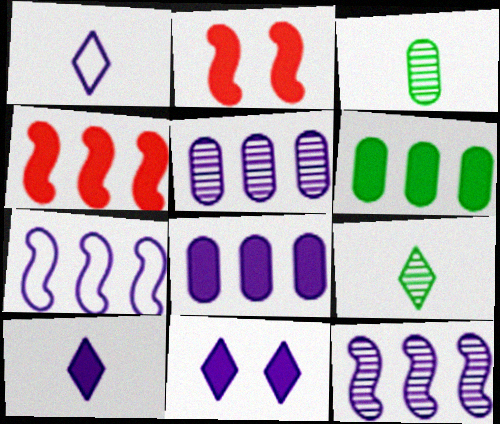[[2, 6, 10]]